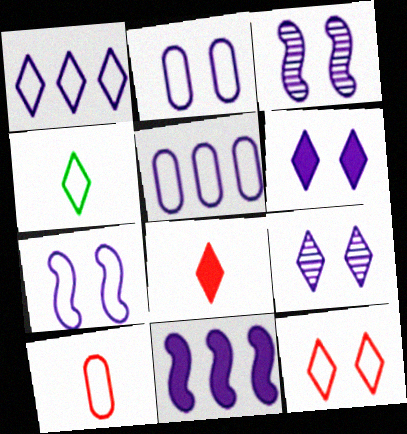[[1, 4, 12], 
[2, 3, 6]]